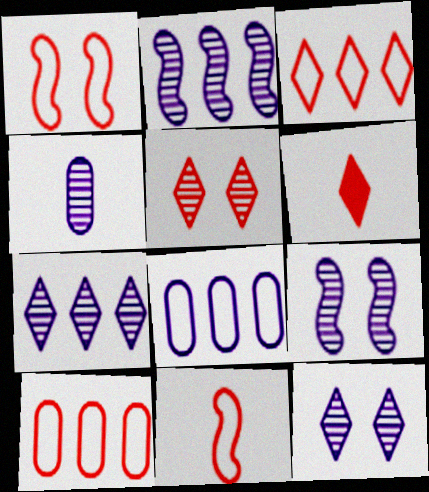[[2, 4, 12], 
[3, 5, 6], 
[4, 7, 9]]